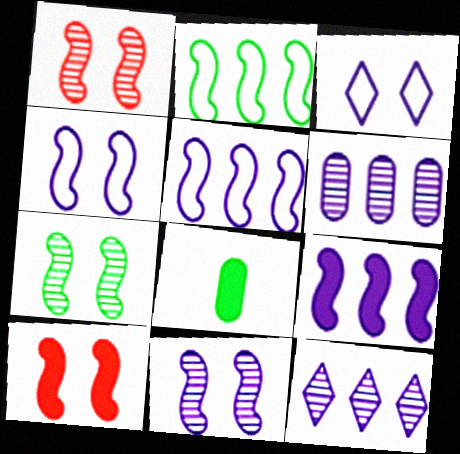[[1, 7, 11], 
[4, 7, 10]]